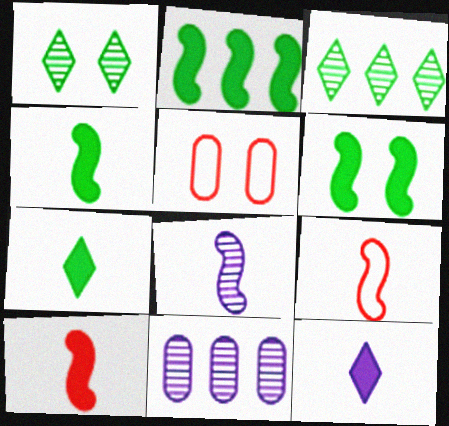[[2, 4, 6], 
[4, 8, 9]]